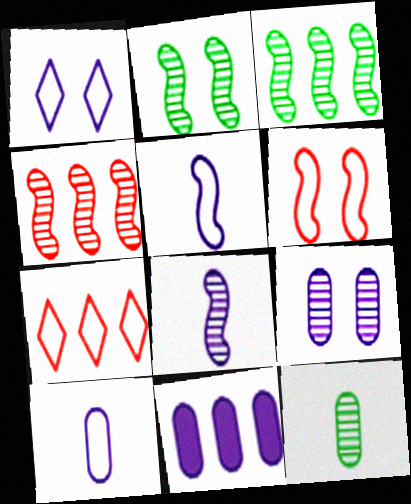[[1, 8, 11], 
[2, 4, 8], 
[3, 7, 11], 
[9, 10, 11]]